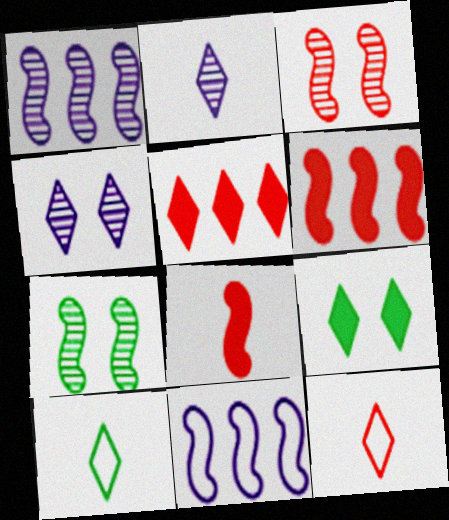[[4, 5, 10], 
[7, 8, 11]]